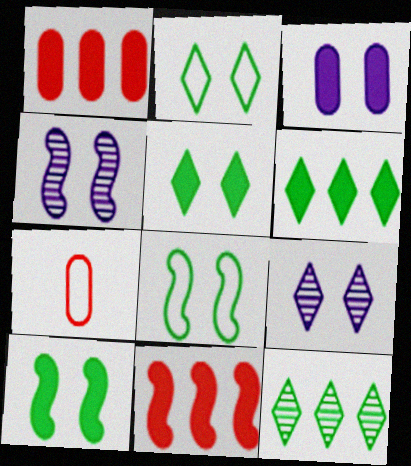[[4, 6, 7]]